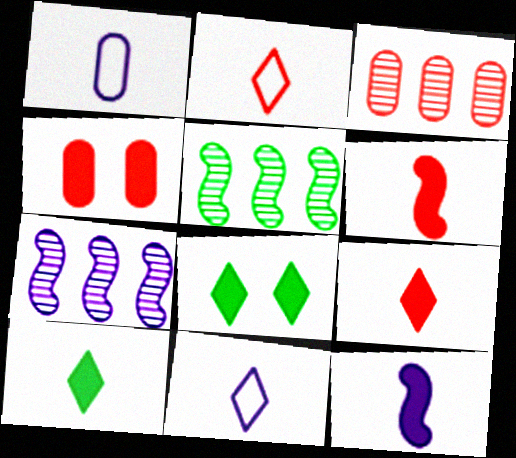[[4, 5, 11]]